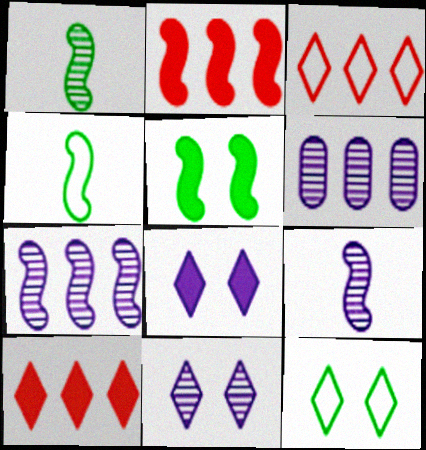[[6, 9, 11]]